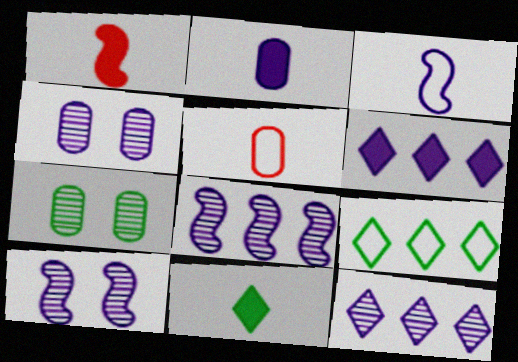[[1, 2, 11], 
[1, 4, 9], 
[3, 4, 6]]